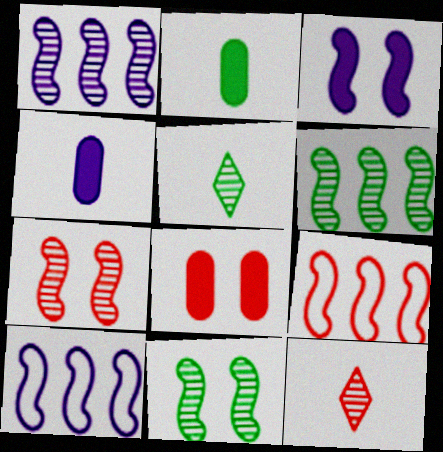[[5, 8, 10], 
[8, 9, 12]]